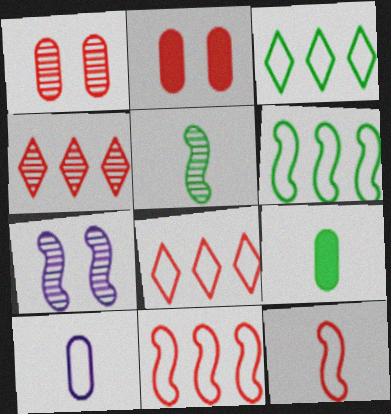[[2, 4, 12], 
[7, 8, 9]]